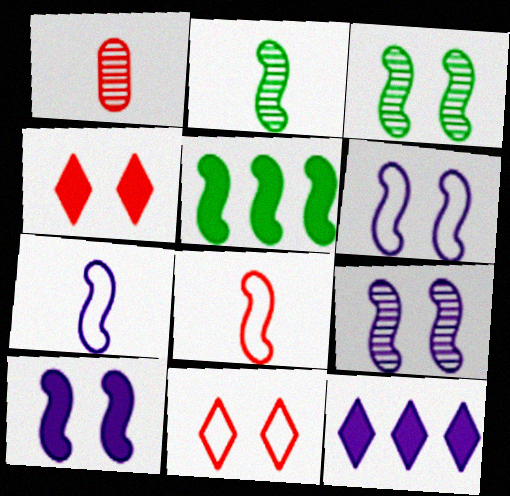[[5, 8, 9], 
[6, 9, 10]]